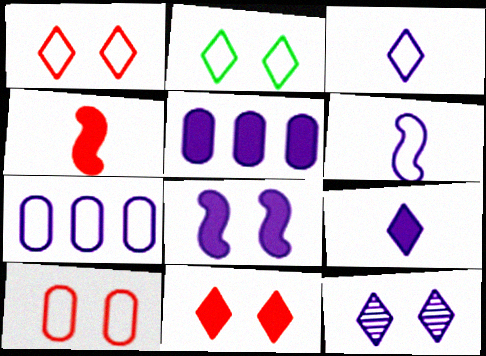[[2, 11, 12], 
[5, 6, 12], 
[5, 8, 9]]